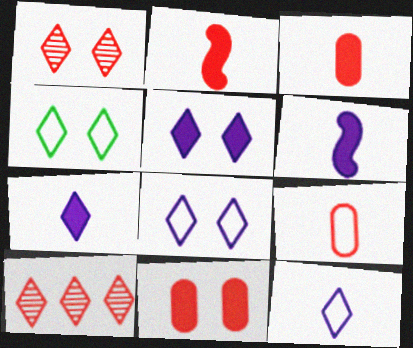[[1, 4, 5], 
[4, 7, 10]]